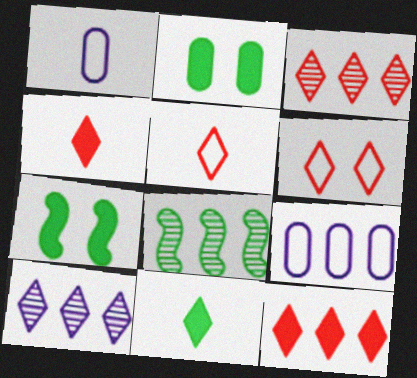[[1, 3, 7], 
[3, 4, 6], 
[6, 10, 11], 
[8, 9, 12]]